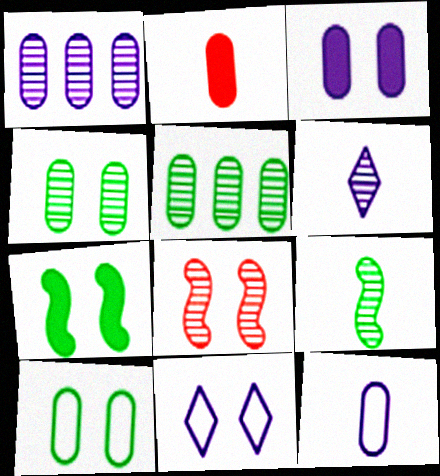[[1, 2, 10], 
[1, 3, 12], 
[5, 6, 8]]